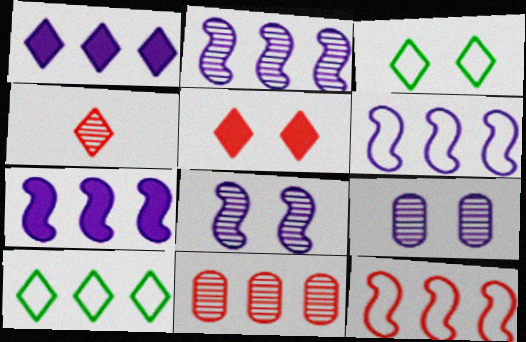[[1, 3, 4], 
[2, 6, 7], 
[7, 10, 11]]